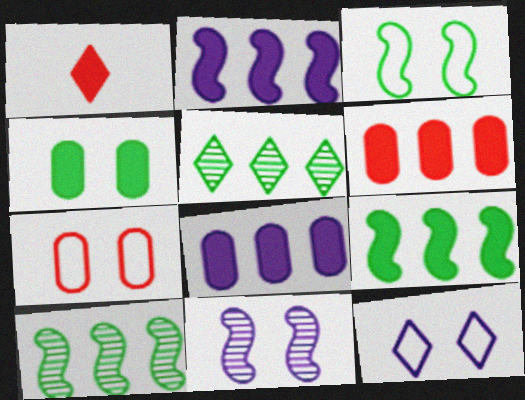[[1, 2, 4], 
[1, 5, 12], 
[3, 7, 12]]